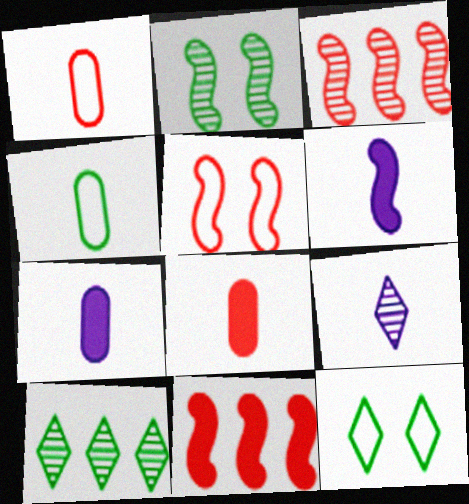[[3, 7, 12], 
[5, 7, 10]]